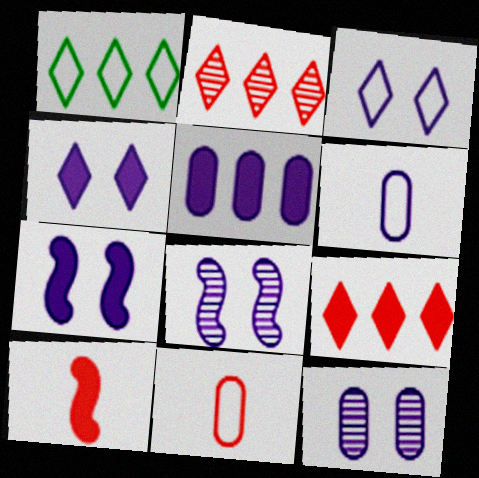[[1, 10, 12], 
[3, 7, 12], 
[5, 6, 12]]